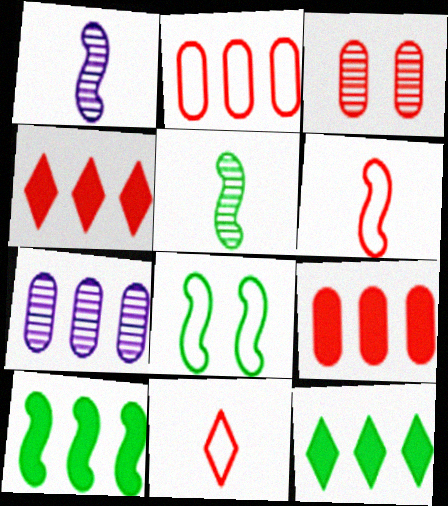[[3, 4, 6], 
[5, 8, 10]]